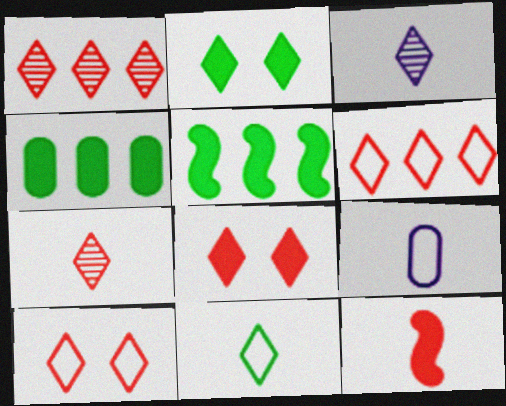[[2, 3, 6], 
[6, 7, 8]]